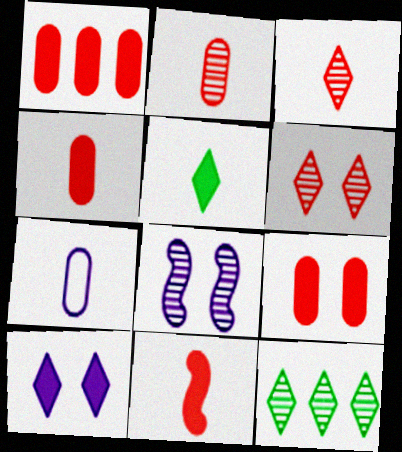[[1, 4, 9], 
[2, 8, 12]]